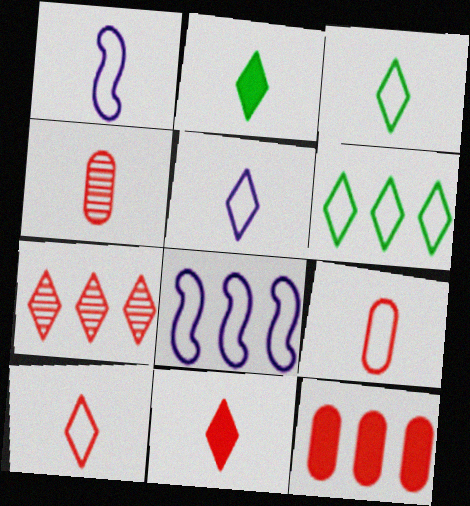[[1, 2, 4], 
[1, 3, 9], 
[3, 5, 10]]